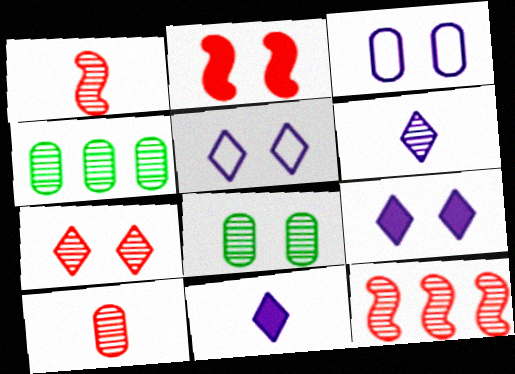[[2, 5, 8], 
[6, 8, 12], 
[7, 10, 12]]